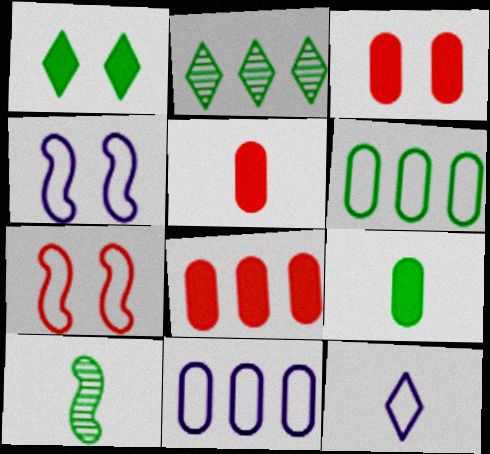[[1, 6, 10], 
[2, 4, 5], 
[3, 5, 8], 
[4, 11, 12], 
[5, 10, 12], 
[6, 7, 12]]